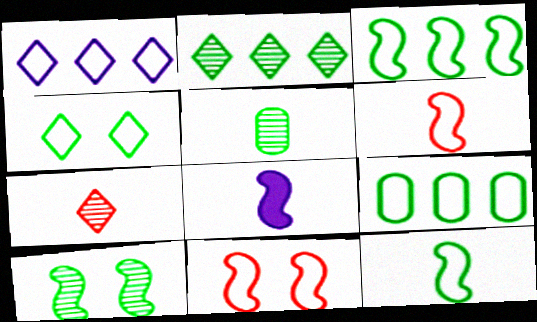[[2, 5, 10], 
[4, 9, 12]]